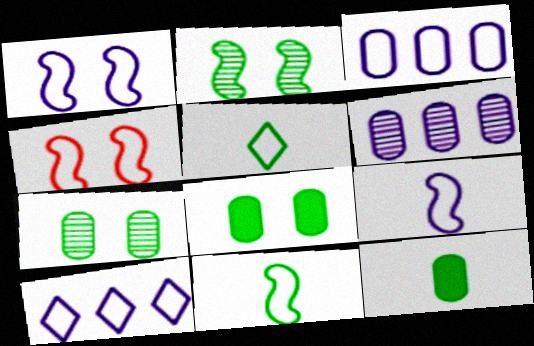[[3, 4, 5]]